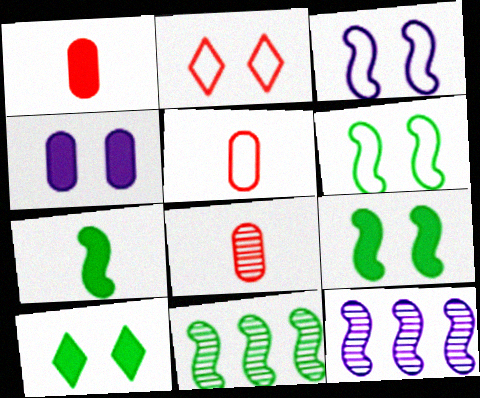[[1, 5, 8], 
[5, 10, 12], 
[6, 7, 11]]